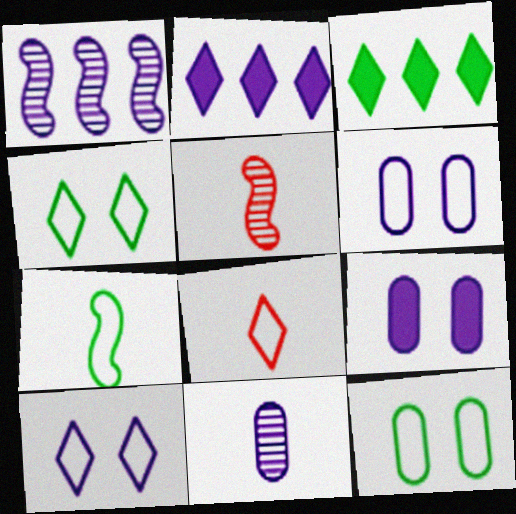[[2, 5, 12], 
[3, 5, 6]]